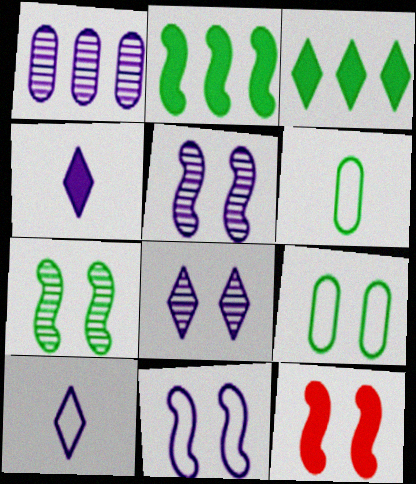[[1, 4, 11], 
[3, 6, 7], 
[7, 11, 12], 
[8, 9, 12]]